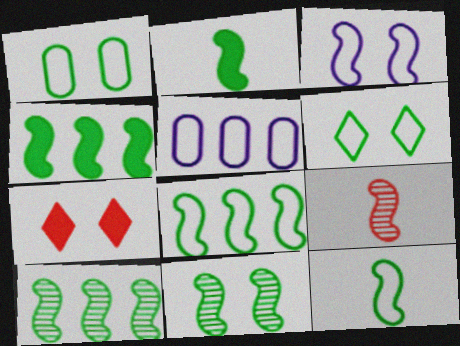[[2, 8, 11], 
[3, 4, 9], 
[4, 8, 10], 
[4, 11, 12]]